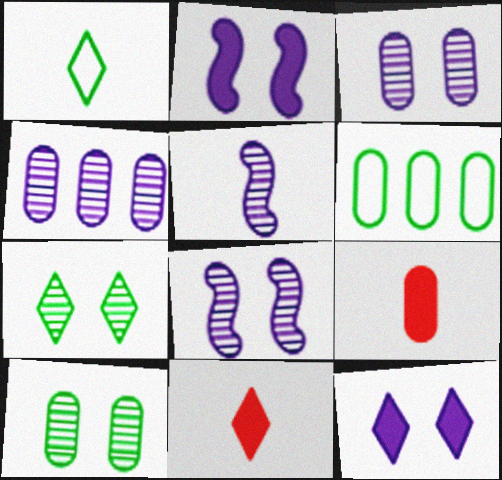[[1, 5, 9], 
[3, 6, 9], 
[6, 8, 11]]